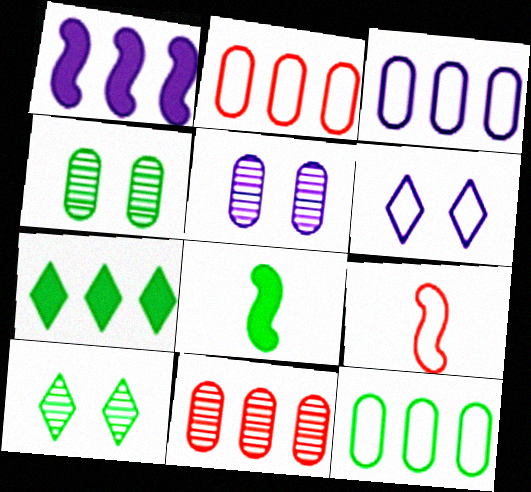[[2, 3, 12], 
[5, 7, 9], 
[6, 8, 11], 
[6, 9, 12], 
[8, 10, 12]]